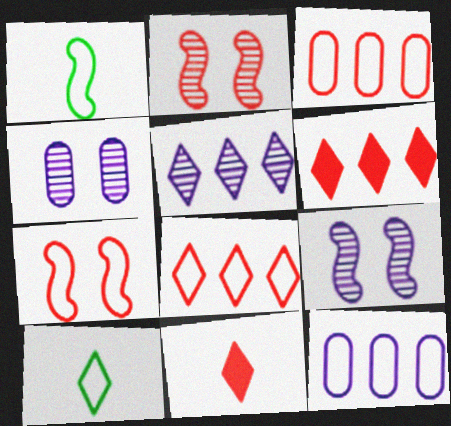[[1, 4, 6], 
[2, 3, 11], 
[7, 10, 12]]